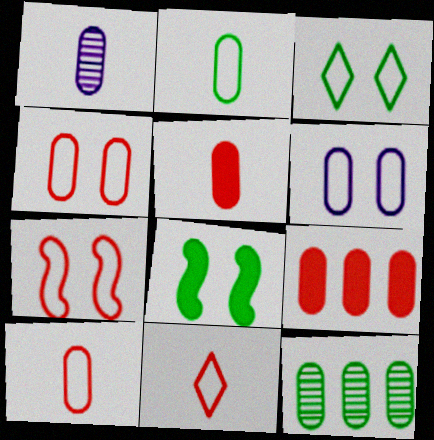[[1, 2, 5], 
[3, 6, 7], 
[5, 6, 12]]